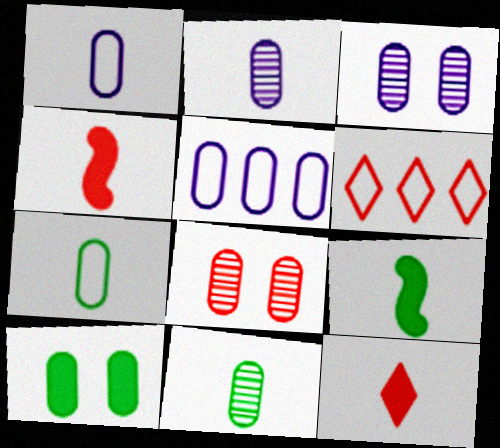[[3, 6, 9], 
[4, 6, 8]]